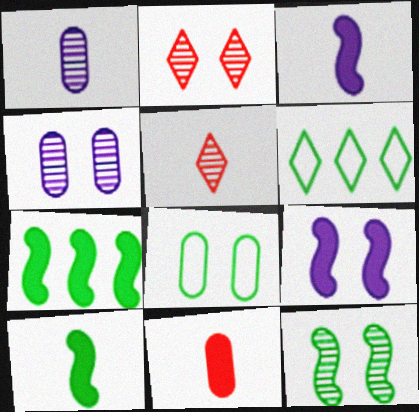[[2, 4, 12], 
[2, 8, 9]]